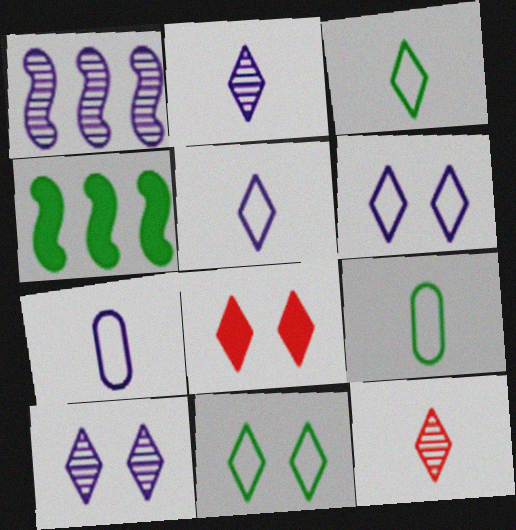[[1, 8, 9], 
[8, 10, 11]]